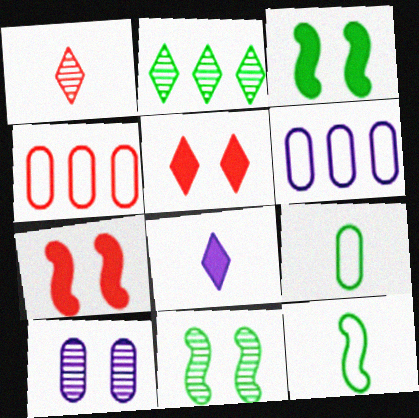[[1, 3, 6], 
[1, 4, 7], 
[2, 3, 9], 
[4, 8, 11]]